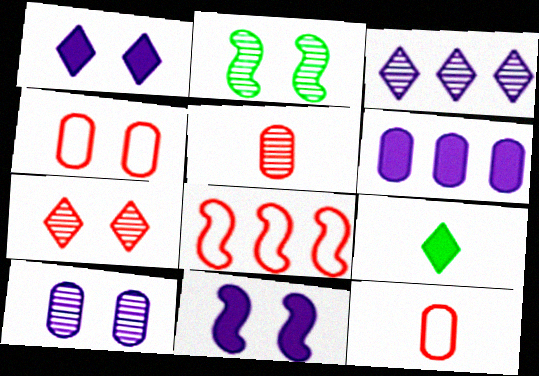[[1, 2, 4], 
[2, 3, 5], 
[2, 7, 10], 
[8, 9, 10]]